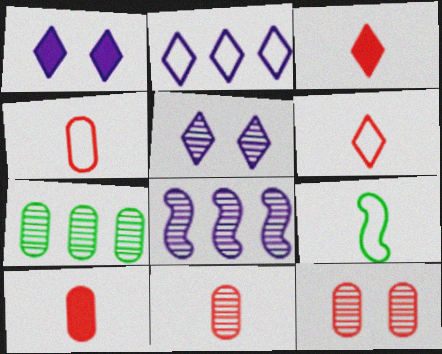[[4, 10, 11]]